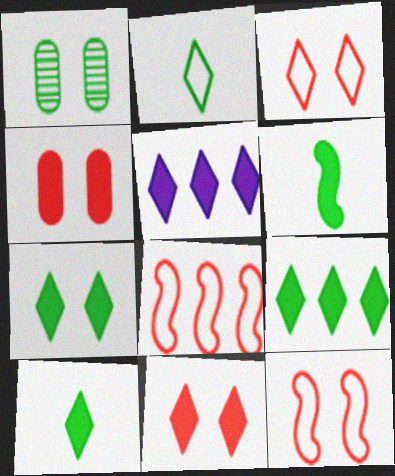[[4, 5, 6], 
[5, 10, 11], 
[7, 9, 10]]